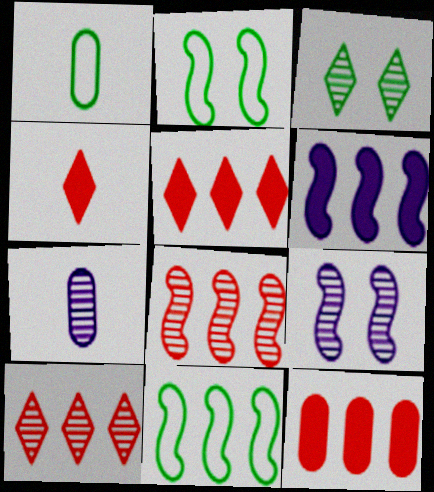[[1, 5, 9], 
[2, 5, 7], 
[3, 7, 8], 
[6, 8, 11]]